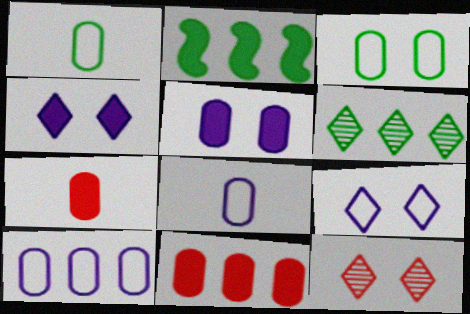[[2, 4, 7], 
[2, 8, 12]]